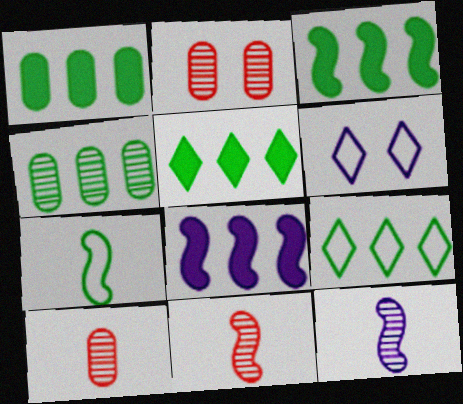[[1, 3, 5], 
[1, 6, 11], 
[3, 4, 9], 
[3, 6, 10]]